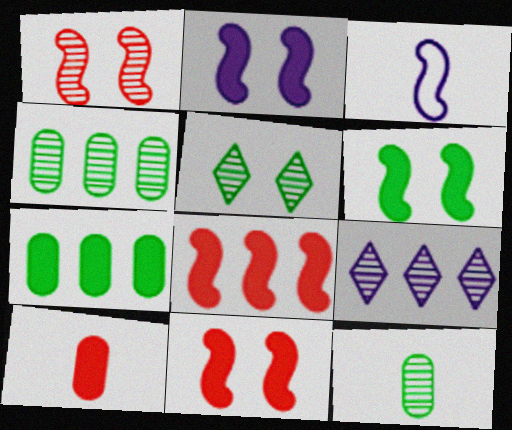[[1, 9, 12], 
[2, 6, 11]]